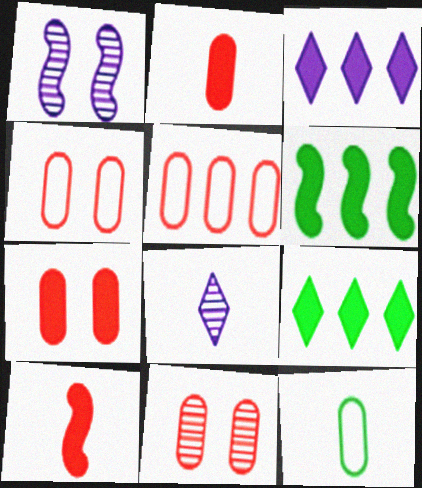[[2, 5, 11], 
[4, 6, 8], 
[4, 7, 11], 
[8, 10, 12]]